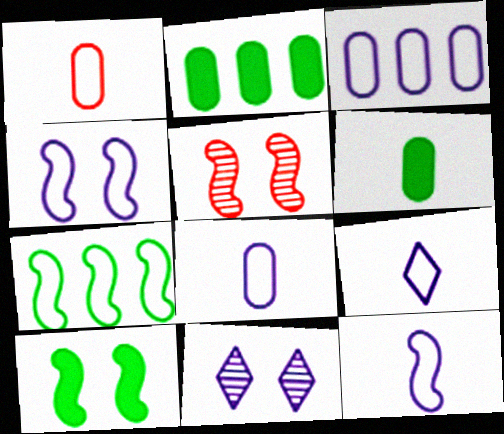[[2, 5, 9], 
[3, 4, 9], 
[4, 5, 10], 
[8, 9, 12]]